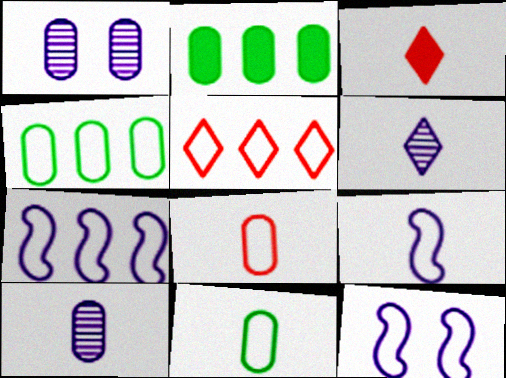[[1, 2, 8], 
[4, 5, 7], 
[5, 11, 12], 
[7, 9, 12]]